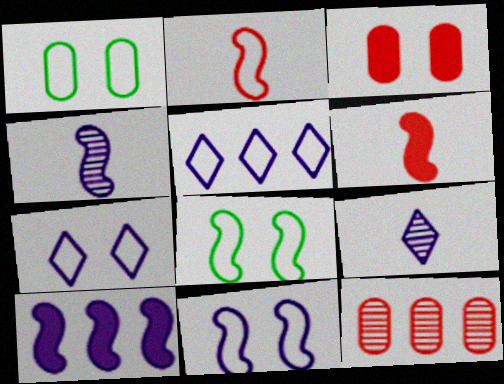[[1, 2, 5], 
[4, 10, 11]]